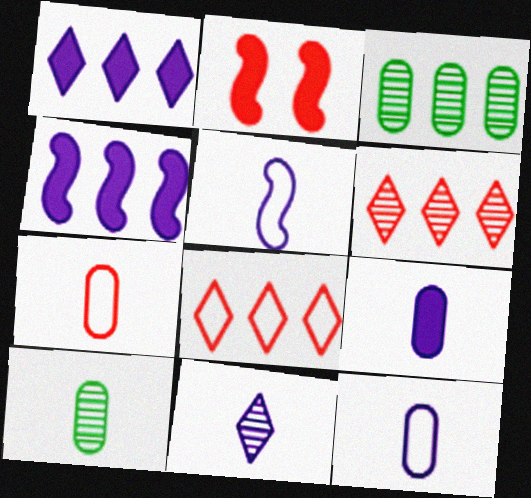[[2, 6, 7], 
[3, 4, 8], 
[5, 9, 11], 
[7, 9, 10]]